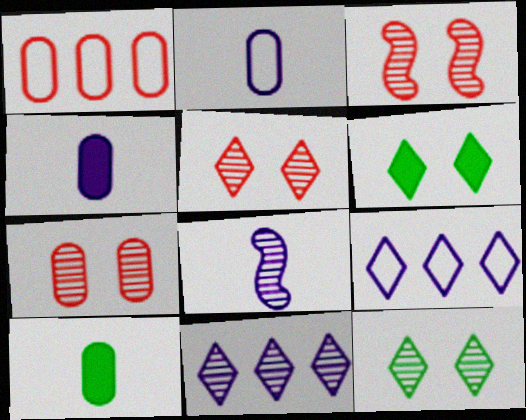[[1, 6, 8], 
[3, 5, 7], 
[3, 9, 10]]